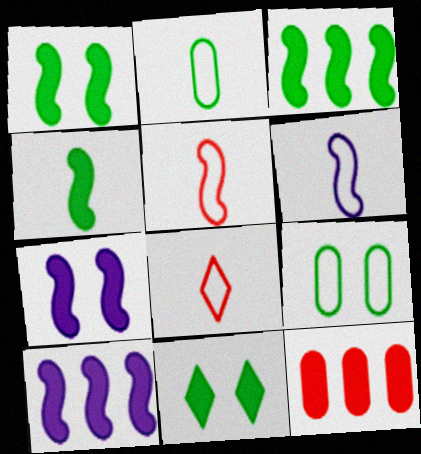[[1, 3, 4], 
[2, 6, 8]]